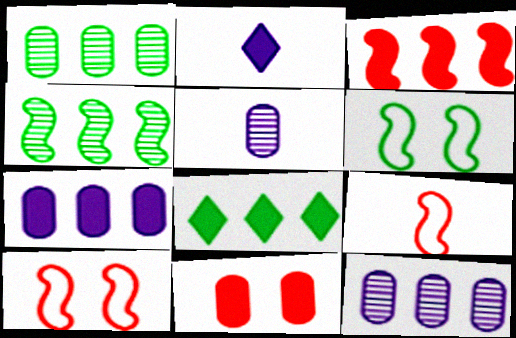[[1, 2, 10], 
[3, 7, 8], 
[5, 8, 10]]